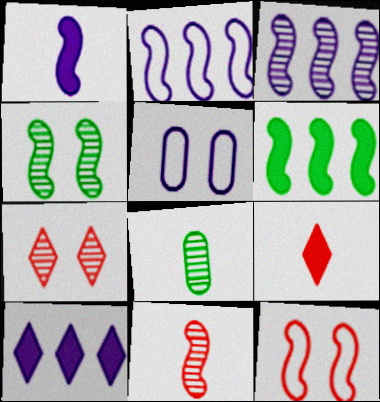[[3, 4, 11], 
[3, 7, 8], 
[8, 10, 12]]